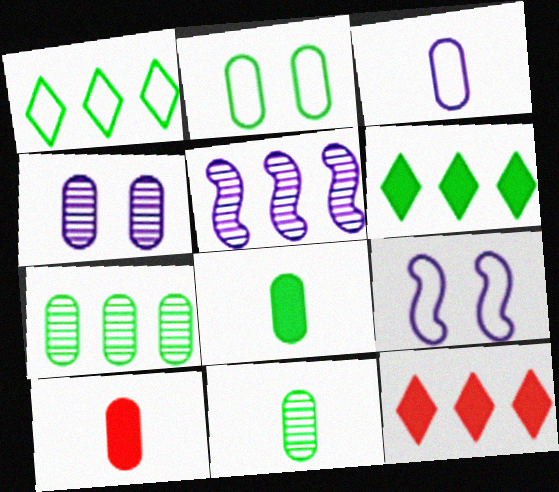[[2, 7, 8], 
[3, 10, 11], 
[9, 11, 12]]